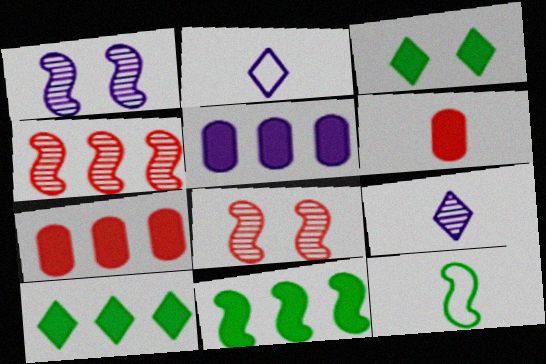[[1, 2, 5], 
[6, 9, 12]]